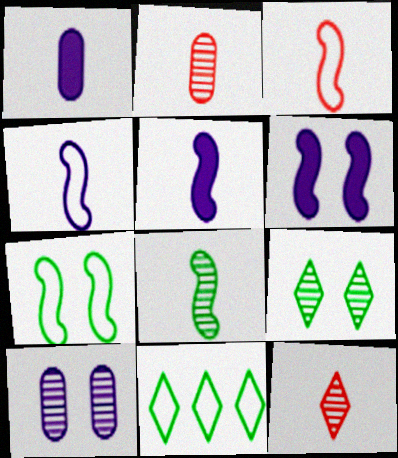[[2, 6, 11], 
[3, 5, 8]]